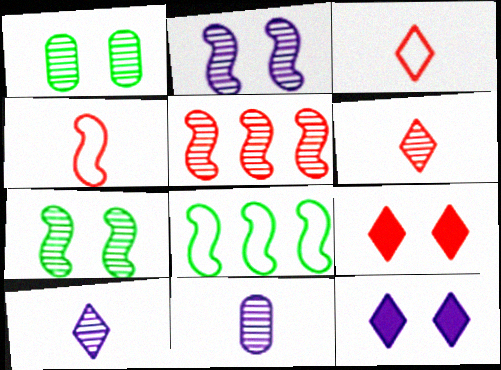[[1, 5, 10], 
[8, 9, 11]]